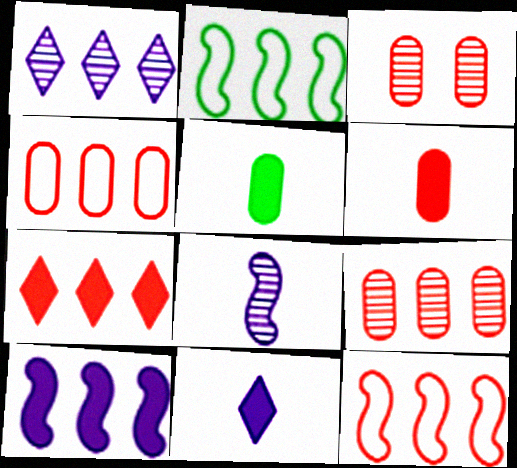[[2, 3, 11], 
[3, 4, 6], 
[7, 9, 12]]